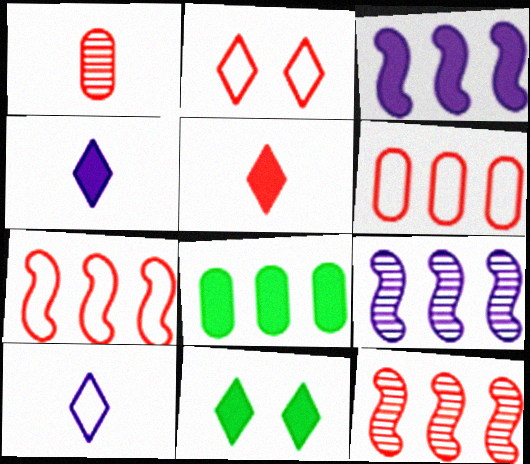[]